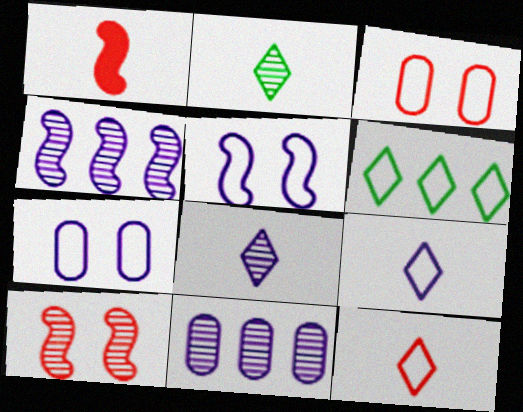[[2, 10, 11]]